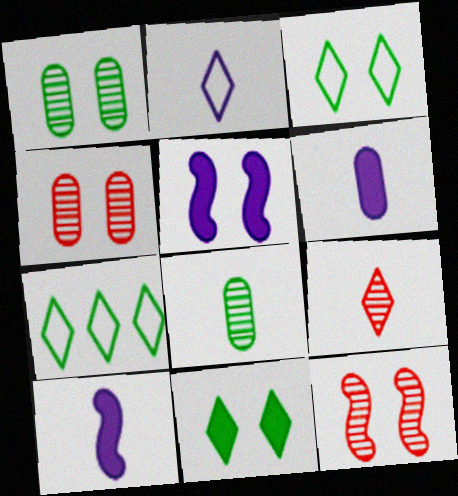[[3, 4, 5], 
[4, 7, 10], 
[6, 7, 12]]